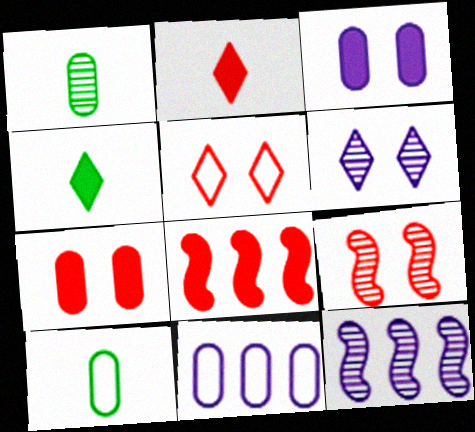[[1, 7, 11], 
[2, 7, 8], 
[3, 4, 8], 
[4, 9, 11], 
[5, 7, 9], 
[6, 8, 10]]